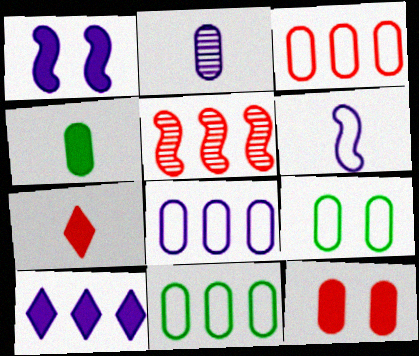[[2, 11, 12], 
[3, 8, 11], 
[5, 10, 11]]